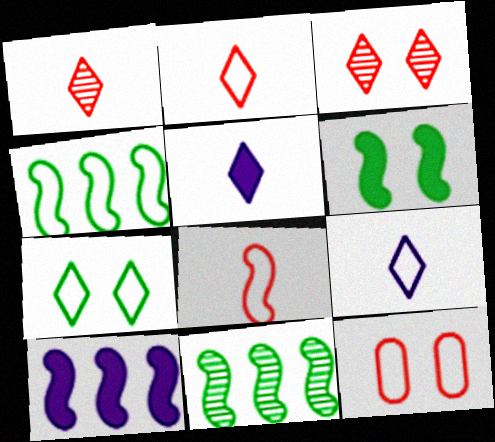[[4, 9, 12], 
[5, 11, 12]]